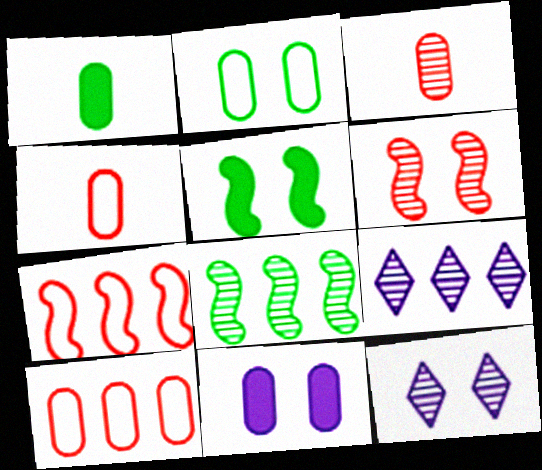[[1, 7, 12], 
[3, 8, 12], 
[4, 5, 9]]